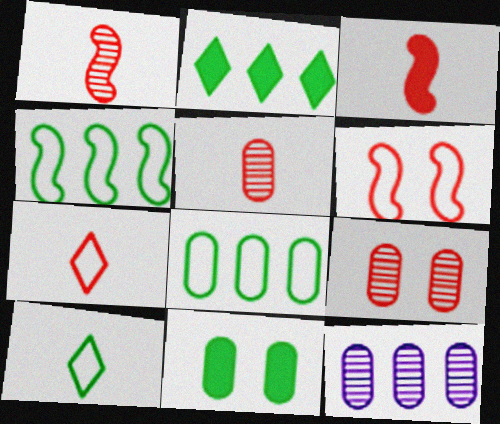[[3, 5, 7]]